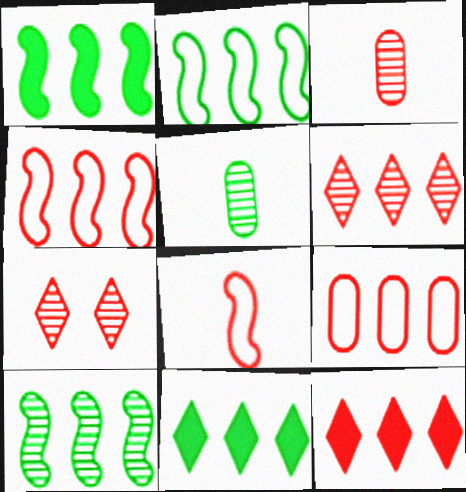[[1, 2, 10]]